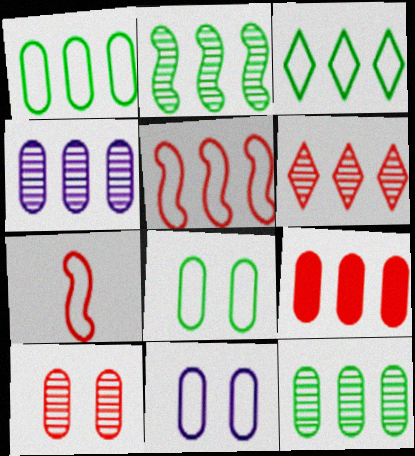[[1, 4, 9], 
[2, 4, 6], 
[3, 7, 11], 
[5, 6, 9]]